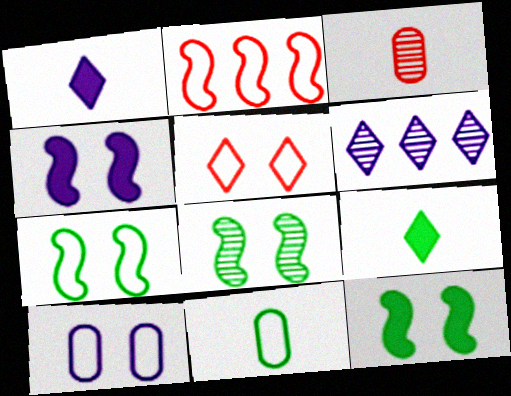[[3, 6, 8], 
[5, 6, 9], 
[5, 7, 10], 
[7, 8, 12]]